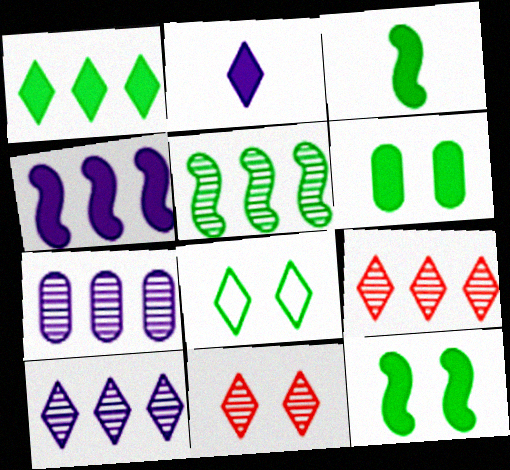[[1, 3, 6], 
[2, 8, 9], 
[5, 7, 9]]